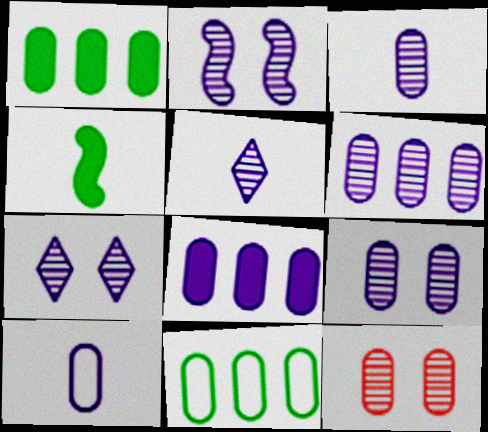[[1, 10, 12], 
[2, 5, 6], 
[2, 7, 9], 
[3, 6, 9], 
[8, 9, 10]]